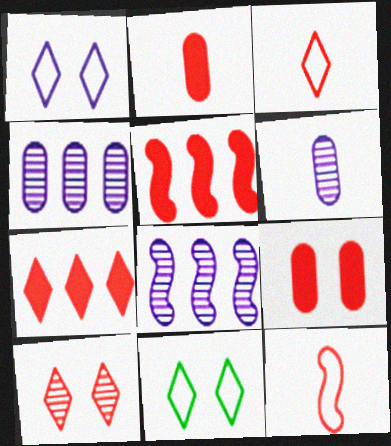[[2, 8, 11], 
[3, 7, 10], 
[5, 6, 11]]